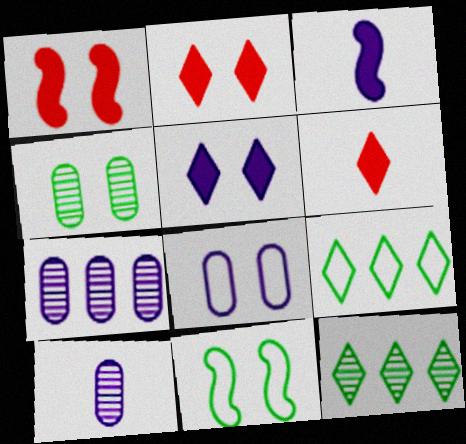[[1, 9, 10], 
[6, 7, 11]]